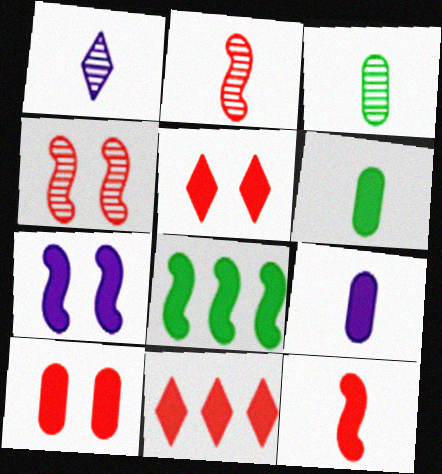[[1, 2, 3], 
[5, 8, 9], 
[6, 7, 11], 
[7, 8, 12], 
[10, 11, 12]]